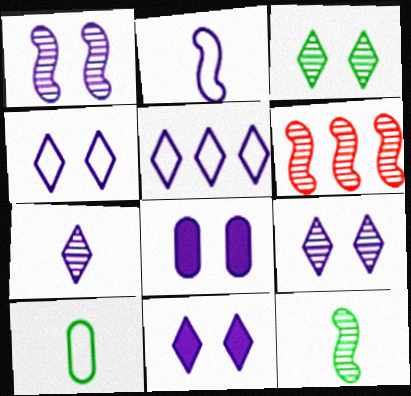[[1, 4, 8], 
[1, 6, 12], 
[4, 9, 11], 
[5, 7, 11], 
[6, 10, 11]]